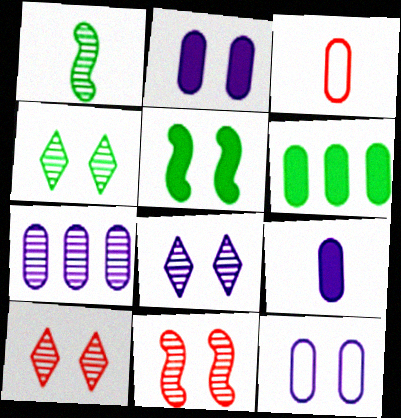[[1, 7, 10], 
[4, 8, 10], 
[5, 10, 12], 
[7, 9, 12]]